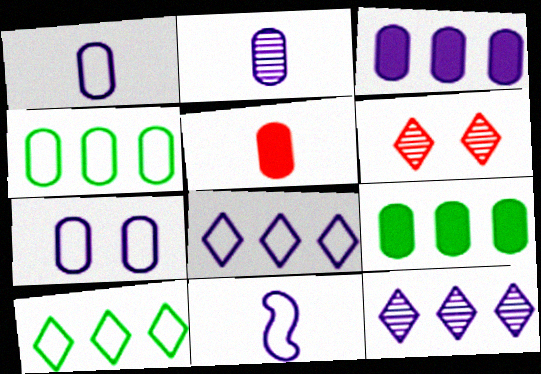[[2, 3, 7], 
[6, 9, 11], 
[7, 8, 11]]